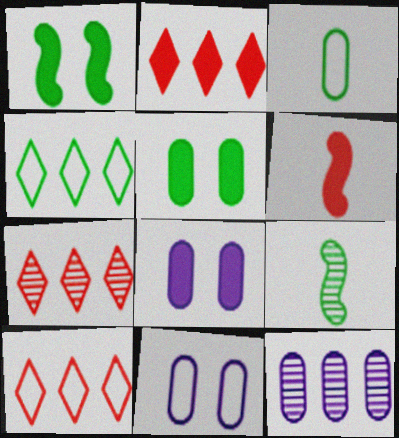[[2, 7, 10], 
[2, 9, 11], 
[4, 5, 9], 
[8, 9, 10]]